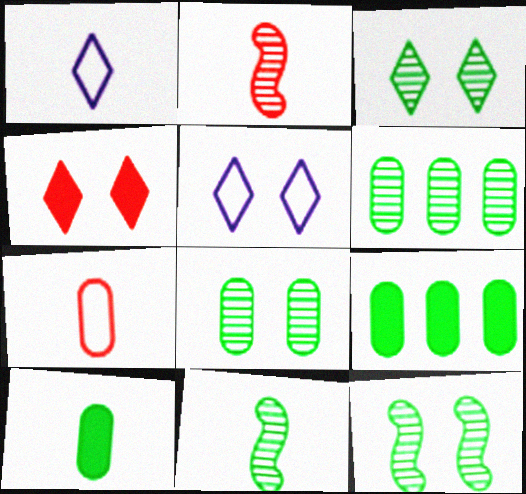[[1, 2, 10], 
[2, 5, 9], 
[3, 4, 5], 
[3, 6, 11], 
[3, 8, 12]]